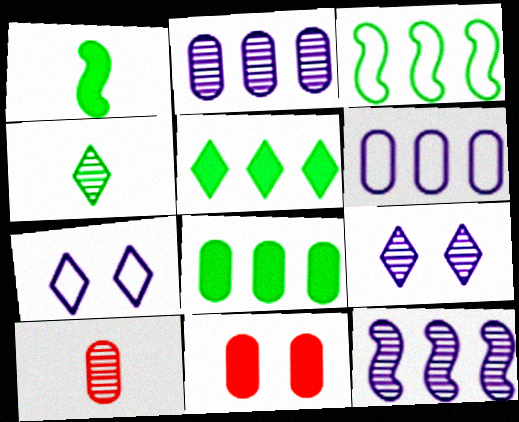[]